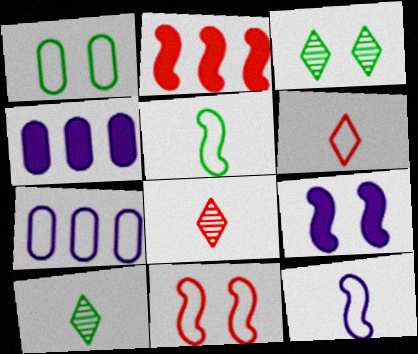[[4, 10, 11]]